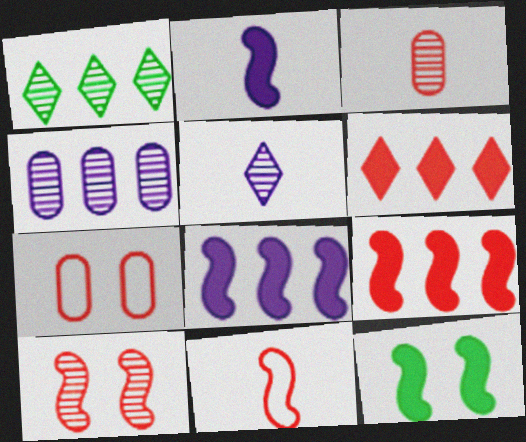[[1, 2, 7], 
[2, 9, 12], 
[9, 10, 11]]